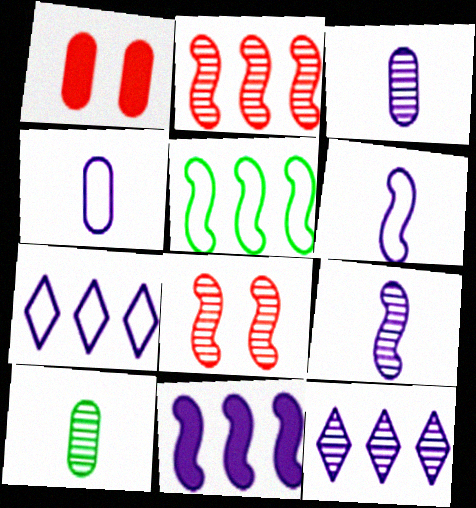[[2, 5, 11], 
[8, 10, 12]]